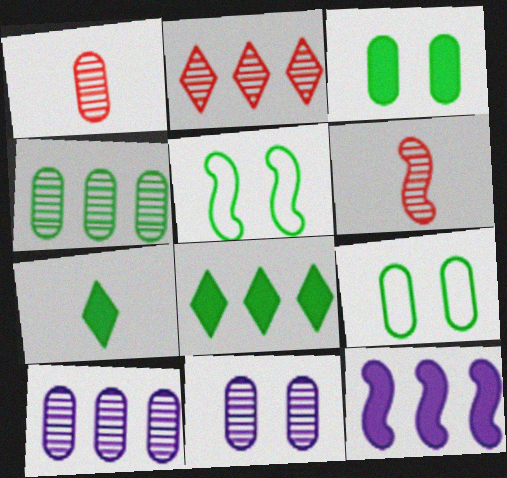[[1, 4, 11], 
[4, 5, 7], 
[5, 6, 12]]